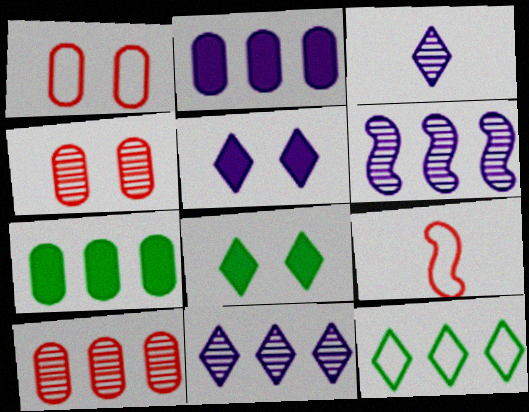[]